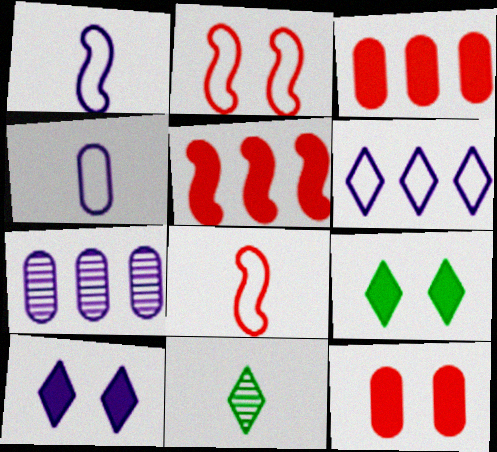[[1, 7, 10], 
[7, 8, 9]]